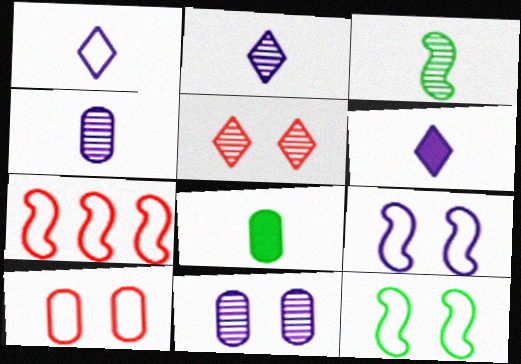[[1, 2, 6]]